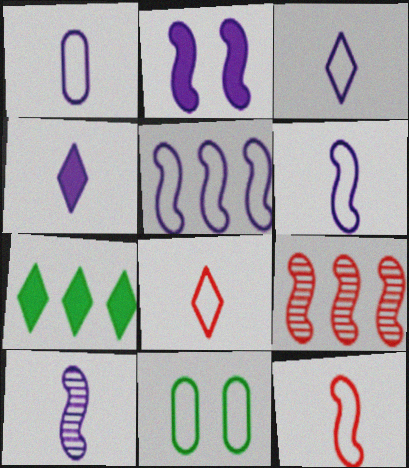[[1, 3, 6], 
[1, 4, 10], 
[2, 5, 10], 
[4, 9, 11], 
[5, 8, 11]]